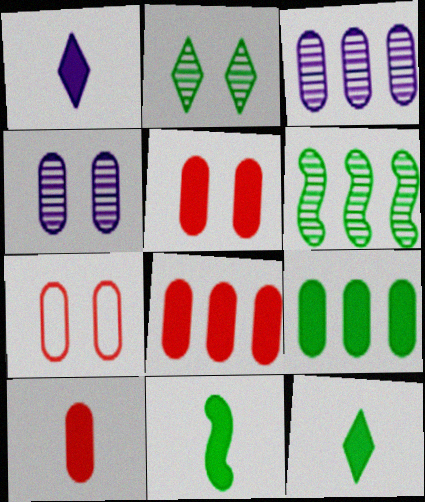[[1, 6, 7], 
[1, 10, 11], 
[5, 8, 10]]